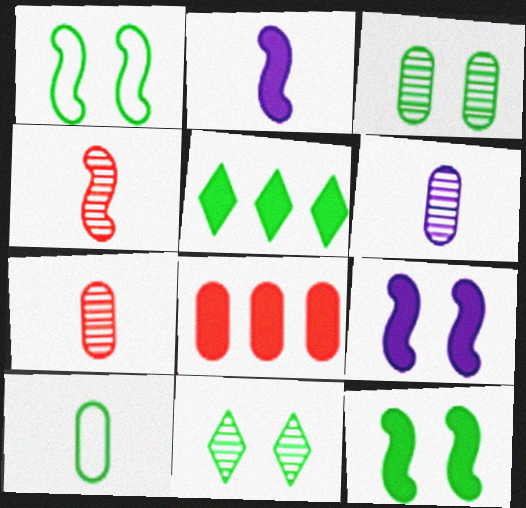[]